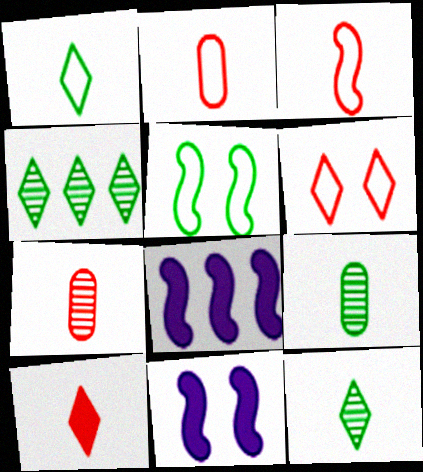[[2, 4, 11], 
[3, 7, 10], 
[6, 8, 9]]